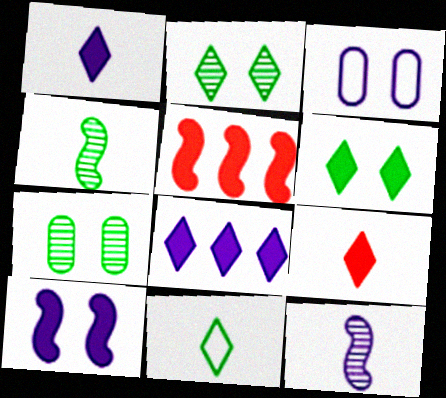[[3, 8, 12], 
[6, 8, 9]]